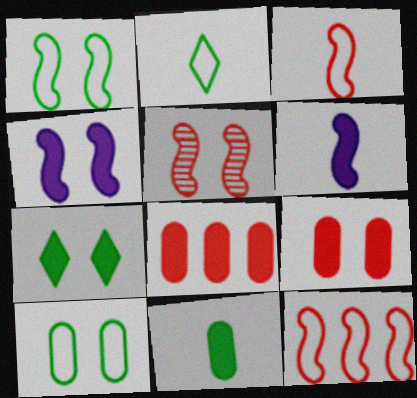[[1, 4, 5], 
[4, 7, 9], 
[6, 7, 8]]